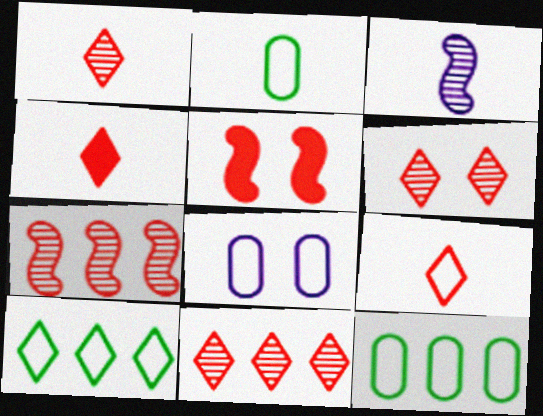[[1, 4, 9], 
[1, 6, 11], 
[2, 3, 4]]